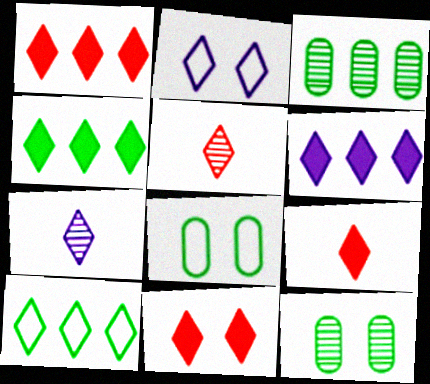[[1, 4, 6], 
[1, 9, 11], 
[2, 4, 5], 
[2, 6, 7], 
[7, 10, 11]]